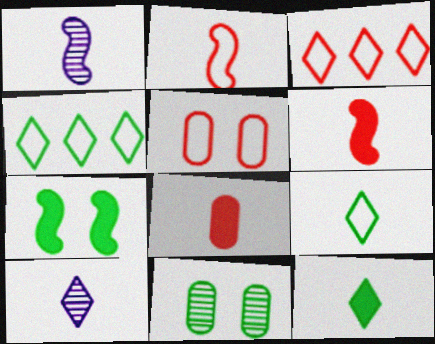[[1, 8, 9], 
[2, 3, 5]]